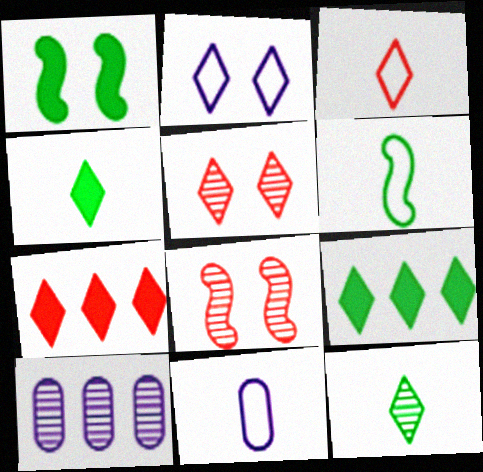[[1, 3, 10], 
[2, 7, 12], 
[3, 5, 7], 
[3, 6, 11], 
[8, 9, 11], 
[8, 10, 12]]